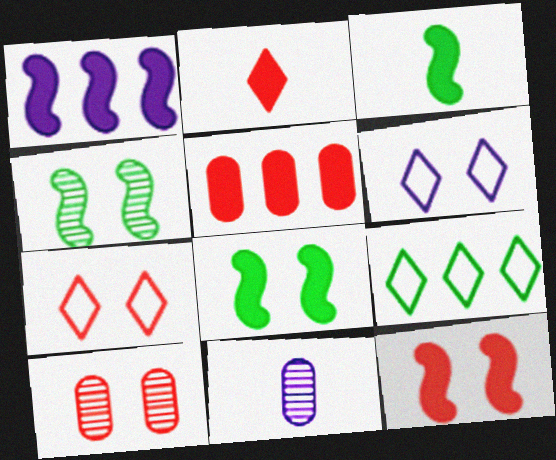[[1, 3, 12], 
[1, 6, 11], 
[2, 5, 12], 
[6, 8, 10], 
[7, 10, 12], 
[9, 11, 12]]